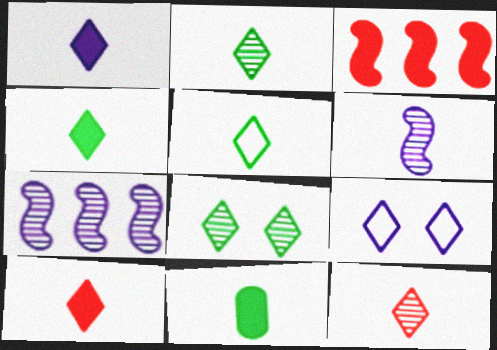[[1, 4, 10], 
[1, 5, 12], 
[2, 4, 5]]